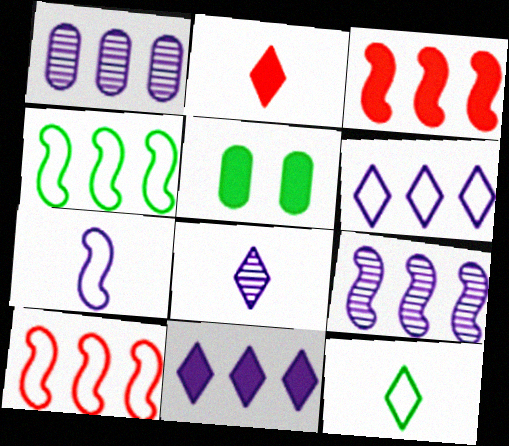[[2, 8, 12], 
[3, 4, 9], 
[5, 8, 10]]